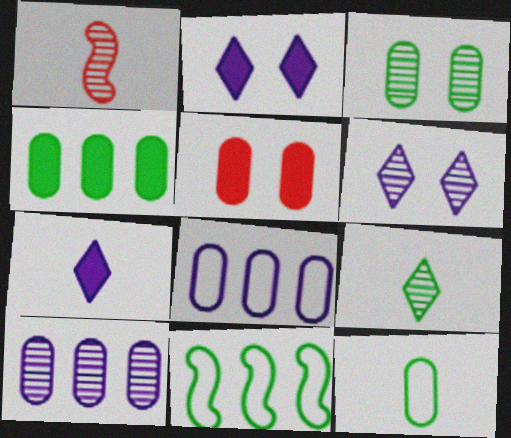[[1, 7, 12], 
[3, 4, 12], 
[5, 10, 12]]